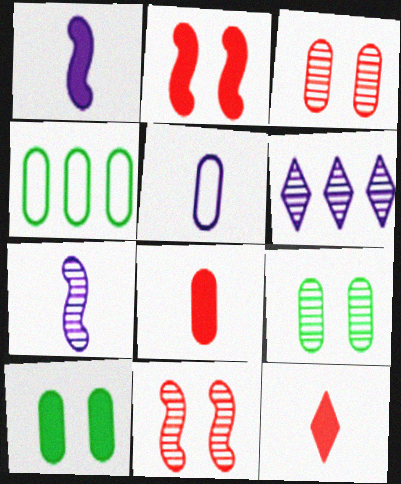[]